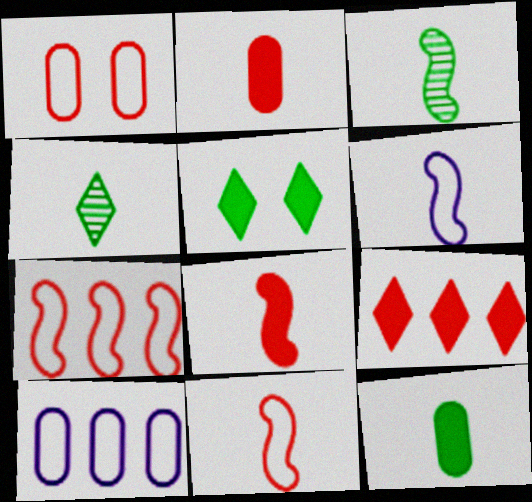[[2, 4, 6], 
[3, 6, 8]]